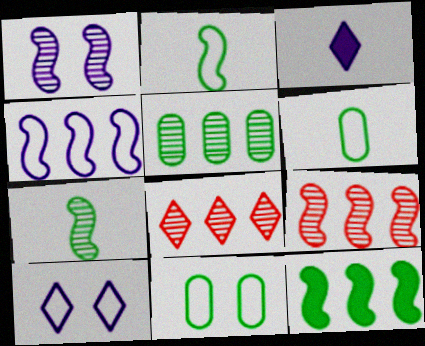[[1, 7, 9], 
[3, 9, 11], 
[4, 9, 12]]